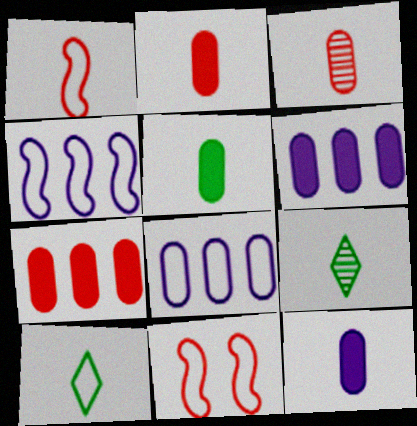[[1, 9, 12], 
[2, 5, 12], 
[6, 9, 11], 
[8, 10, 11]]